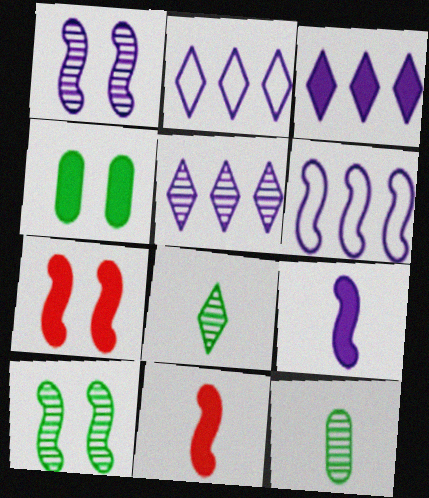[[1, 6, 9], 
[2, 3, 5], 
[2, 7, 12], 
[3, 4, 11], 
[6, 10, 11]]